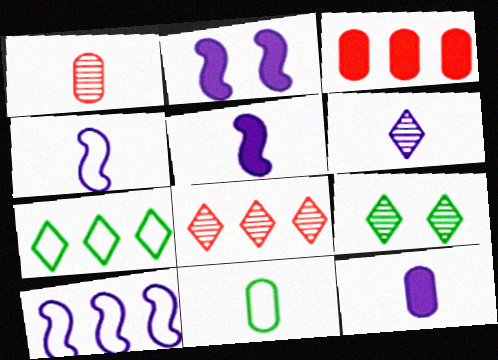[[1, 2, 7], 
[1, 11, 12], 
[2, 8, 11], 
[3, 4, 9], 
[4, 6, 12], 
[6, 8, 9]]